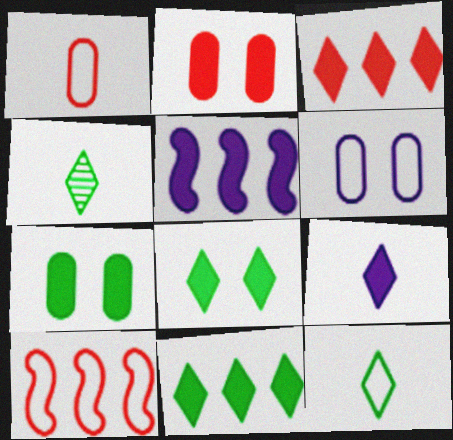[[3, 8, 9], 
[6, 10, 12]]